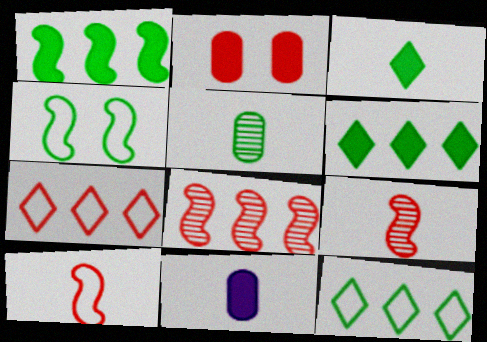[[2, 7, 9], 
[4, 5, 6]]